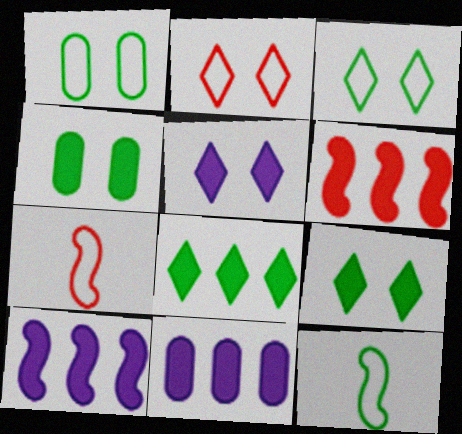[[6, 8, 11]]